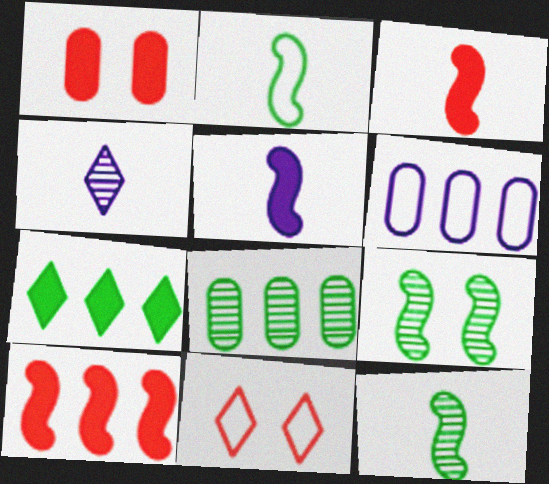[[1, 5, 7], 
[2, 6, 11], 
[4, 7, 11], 
[5, 8, 11]]